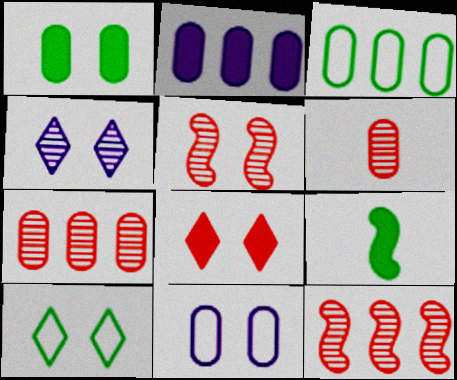[[2, 3, 7], 
[2, 8, 9], 
[4, 8, 10]]